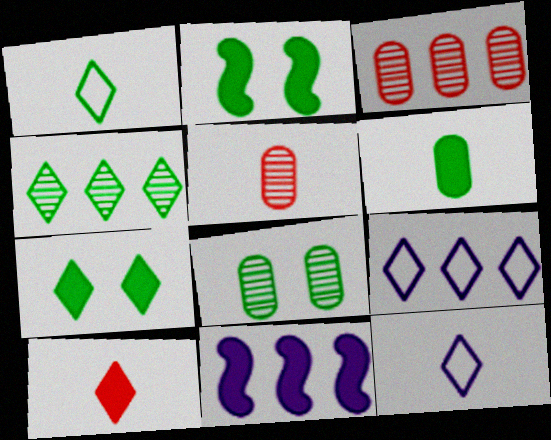[[1, 4, 7], 
[2, 3, 12], 
[2, 5, 9]]